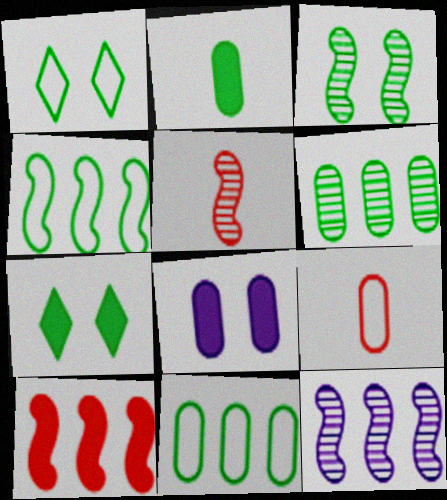[[3, 5, 12], 
[4, 10, 12], 
[6, 8, 9], 
[7, 9, 12]]